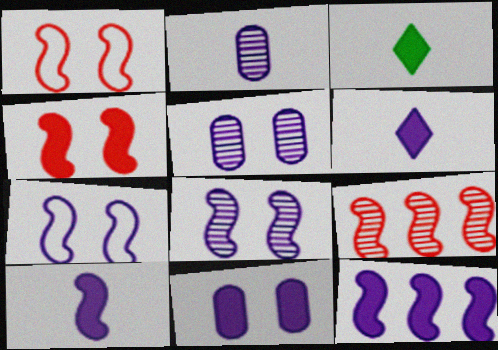[[6, 11, 12]]